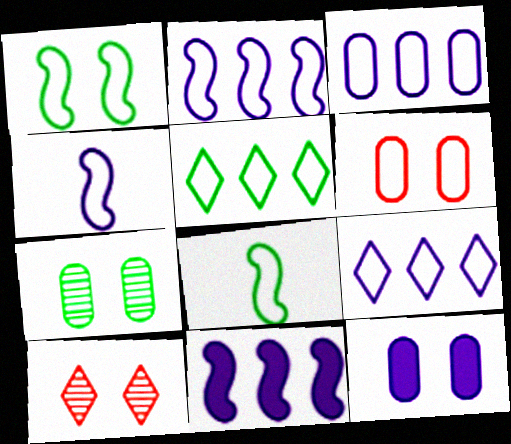[[1, 10, 12], 
[2, 3, 9], 
[4, 5, 6], 
[6, 7, 12], 
[6, 8, 9]]